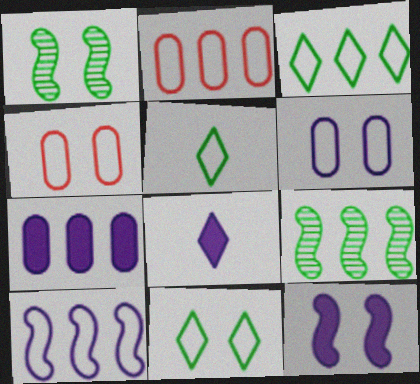[[1, 2, 8], 
[2, 3, 10], 
[3, 5, 11], 
[4, 5, 10], 
[4, 8, 9], 
[7, 8, 12]]